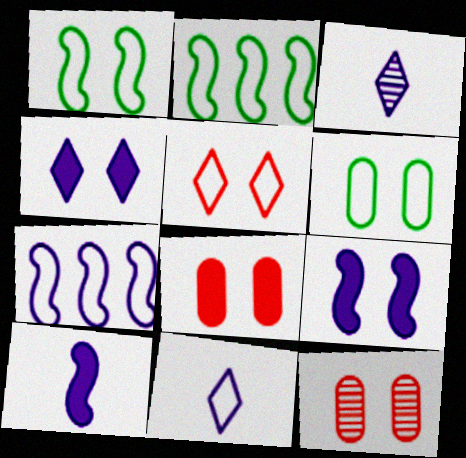[[1, 4, 12], 
[2, 3, 8]]